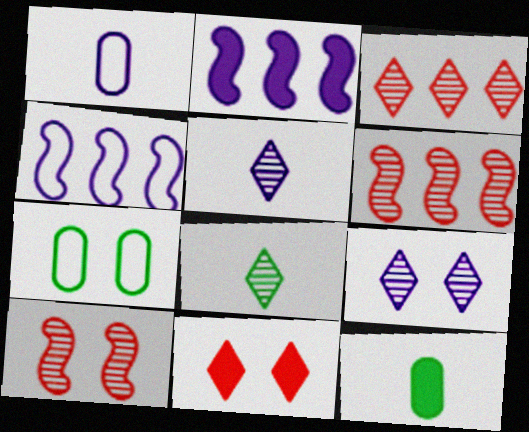[[1, 2, 9], 
[2, 11, 12], 
[3, 8, 9]]